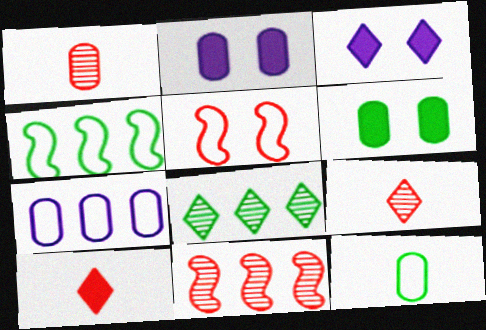[[1, 3, 4], 
[1, 6, 7], 
[2, 4, 9], 
[3, 11, 12]]